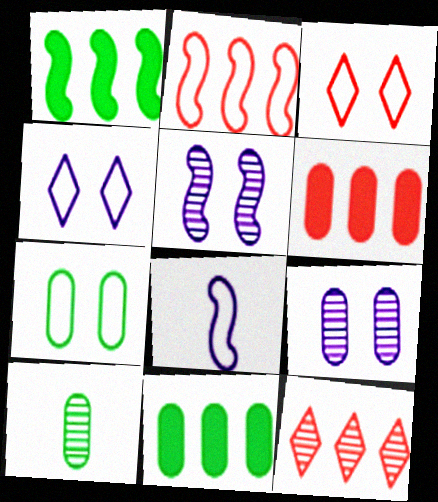[[2, 6, 12], 
[5, 10, 12], 
[7, 10, 11]]